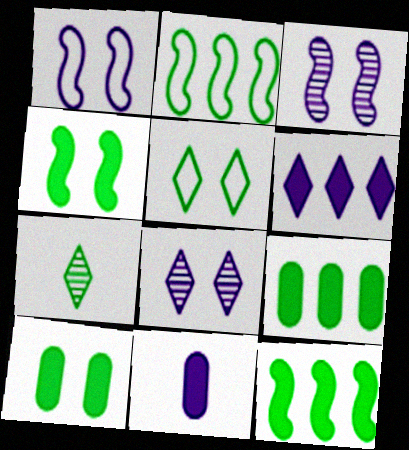[[2, 7, 10]]